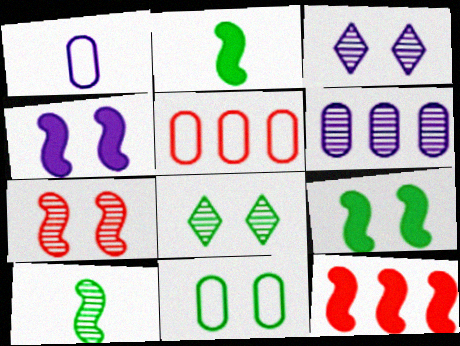[[1, 5, 11], 
[1, 8, 12], 
[2, 3, 5], 
[2, 4, 12], 
[8, 9, 11]]